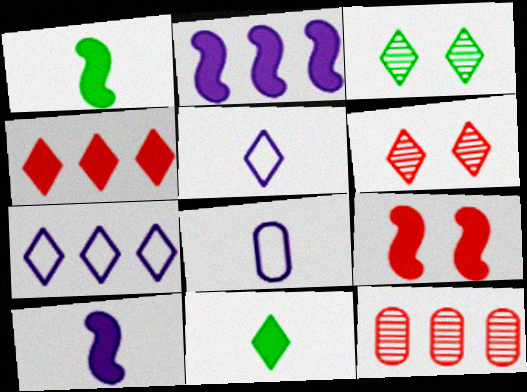[[1, 2, 9], 
[3, 4, 5], 
[6, 7, 11]]